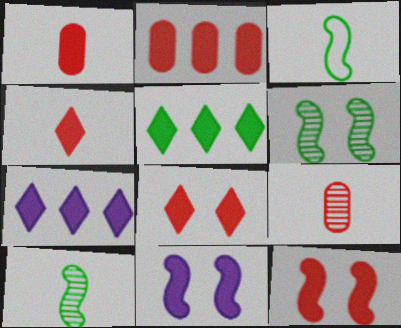[[1, 5, 11], 
[2, 4, 12]]